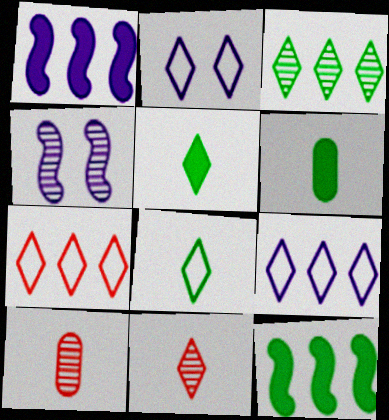[[2, 7, 8], 
[2, 10, 12], 
[3, 4, 10], 
[4, 6, 7]]